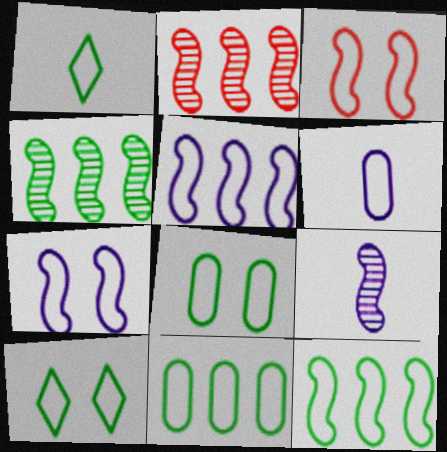[[1, 8, 12]]